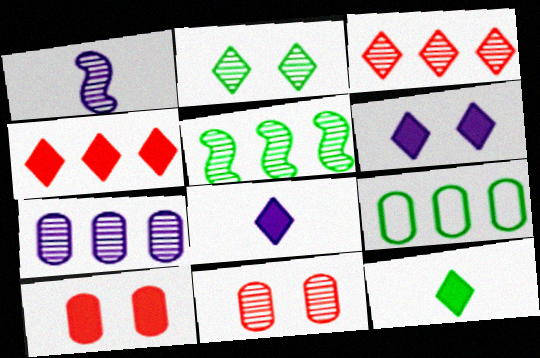[[3, 5, 7], 
[4, 6, 12]]